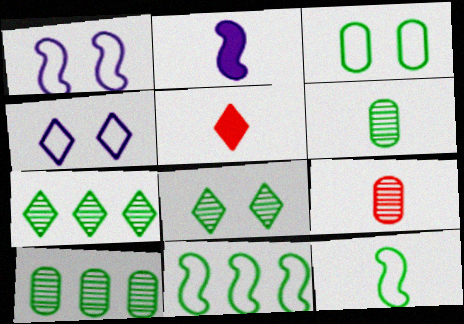[[1, 5, 10], 
[4, 5, 7]]